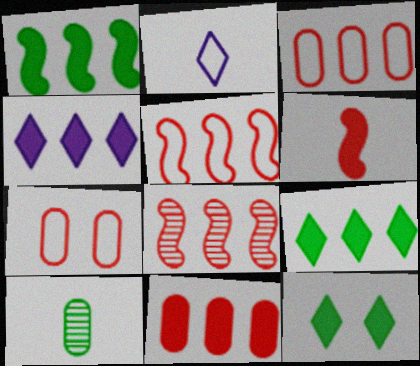[[1, 4, 11], 
[2, 6, 10]]